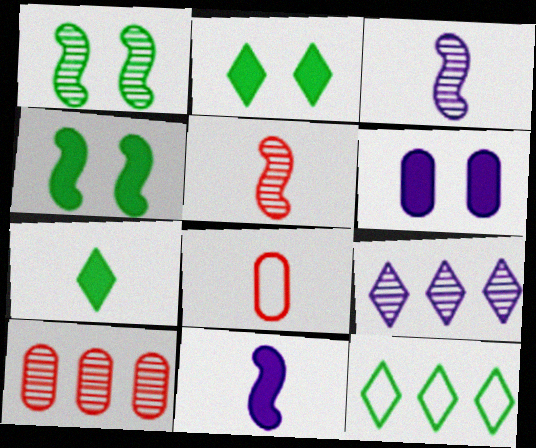[[3, 7, 8], 
[4, 8, 9], 
[5, 6, 12]]